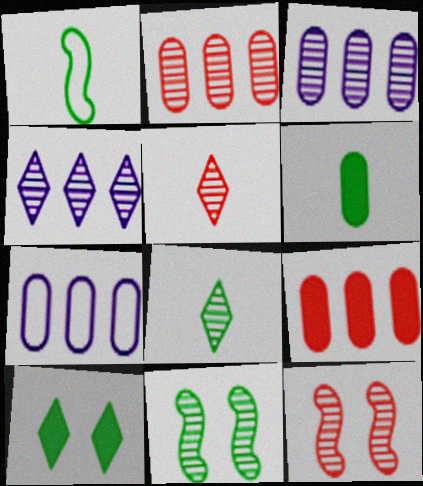[[1, 6, 8], 
[2, 5, 12], 
[3, 5, 11], 
[3, 8, 12]]